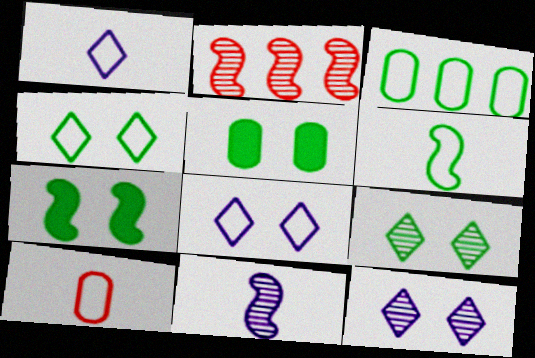[[1, 2, 5], 
[1, 6, 10], 
[3, 4, 6]]